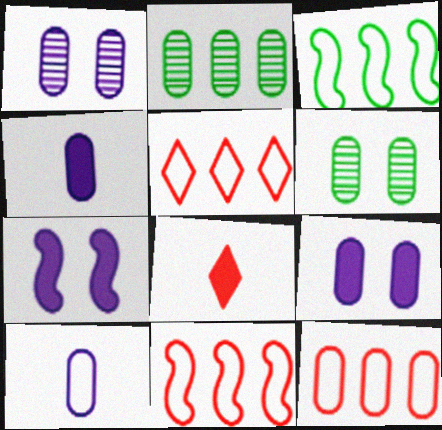[[1, 3, 8], 
[4, 6, 12], 
[5, 11, 12]]